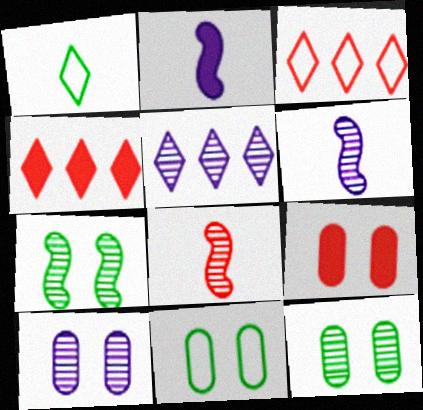[[2, 3, 12], 
[3, 8, 9], 
[4, 6, 11], 
[5, 6, 10], 
[5, 8, 12], 
[9, 10, 11]]